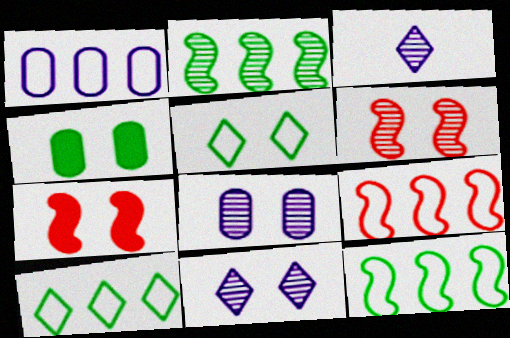[[1, 9, 10], 
[3, 4, 9], 
[5, 7, 8]]